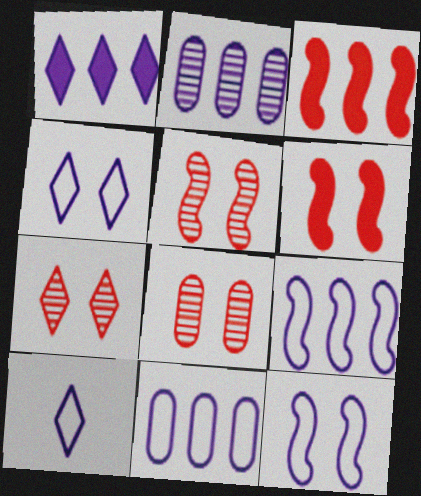[[1, 2, 9], 
[5, 7, 8], 
[10, 11, 12]]